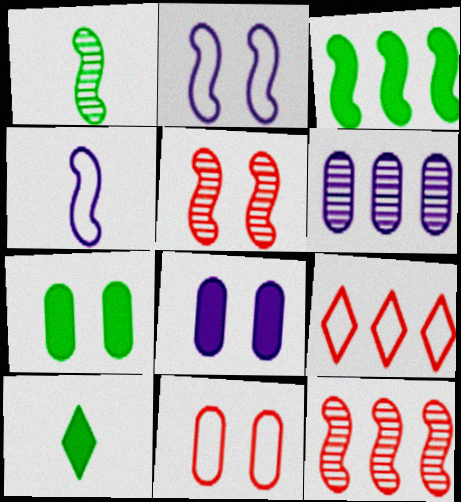[[1, 8, 9], 
[3, 4, 5], 
[3, 6, 9], 
[3, 7, 10]]